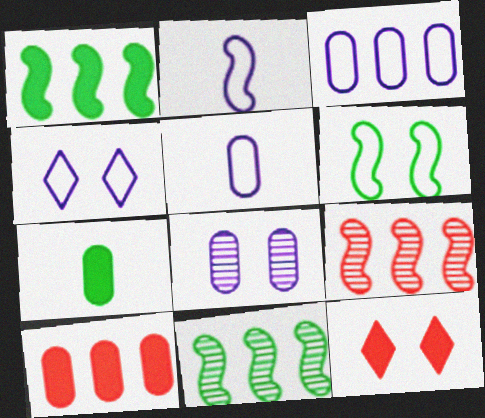[[2, 3, 4], 
[4, 7, 9], 
[5, 11, 12], 
[6, 8, 12]]